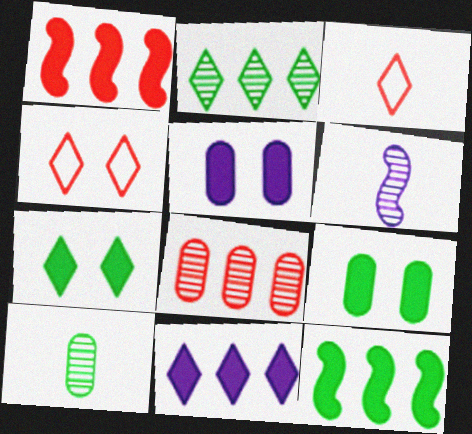[]